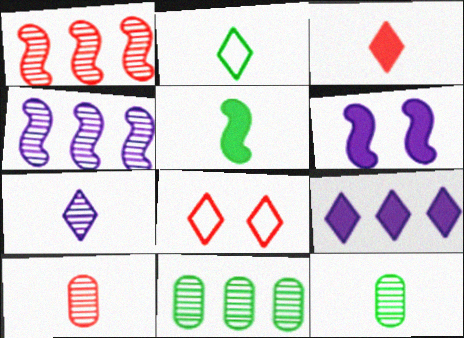[[2, 3, 7], 
[2, 5, 12]]